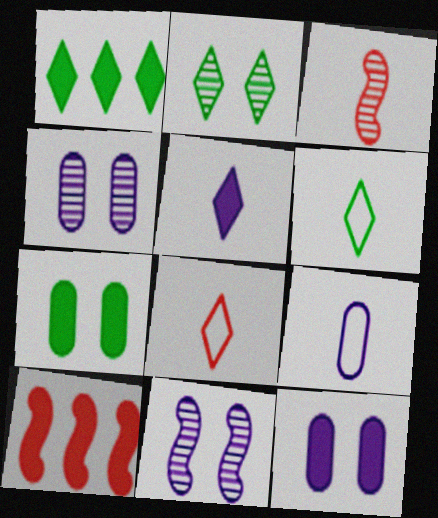[[1, 2, 6], 
[2, 9, 10], 
[4, 6, 10], 
[5, 7, 10]]